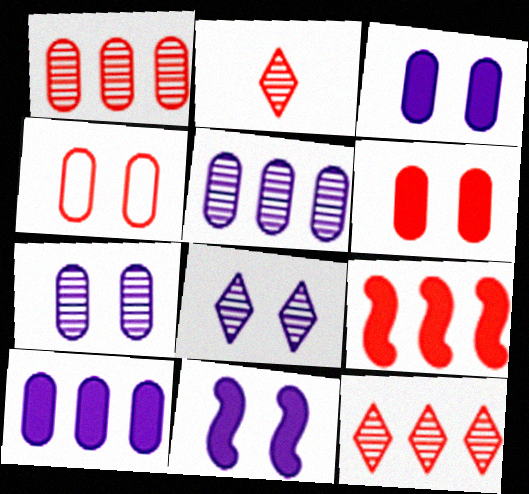[[2, 4, 9]]